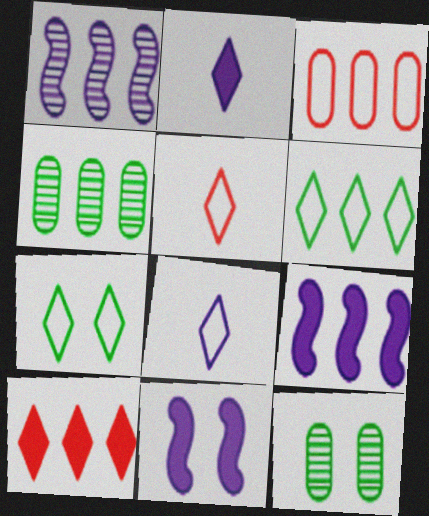[[4, 5, 11], 
[5, 9, 12]]